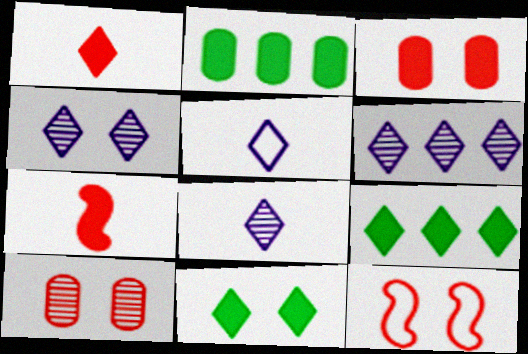[[2, 8, 12], 
[4, 6, 8]]